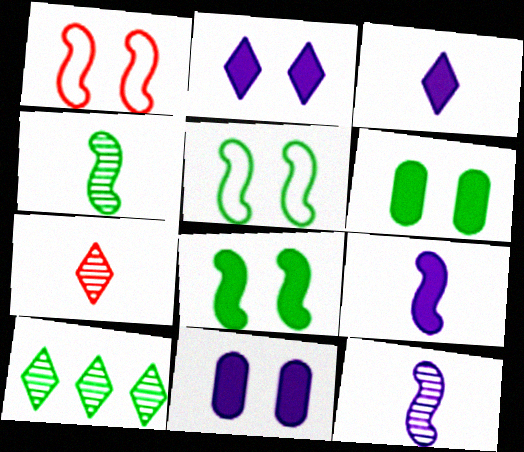[]